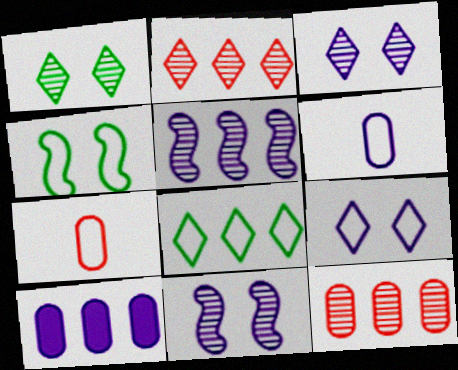[]